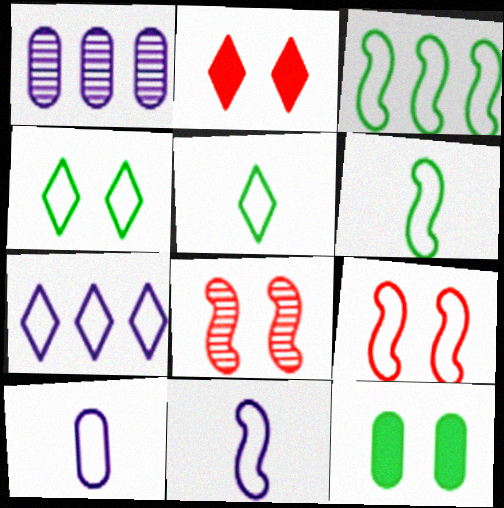[[1, 2, 6], 
[3, 9, 11]]